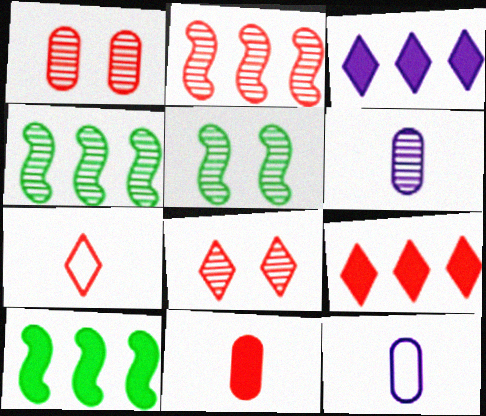[[4, 6, 8], 
[5, 9, 12], 
[7, 8, 9], 
[8, 10, 12]]